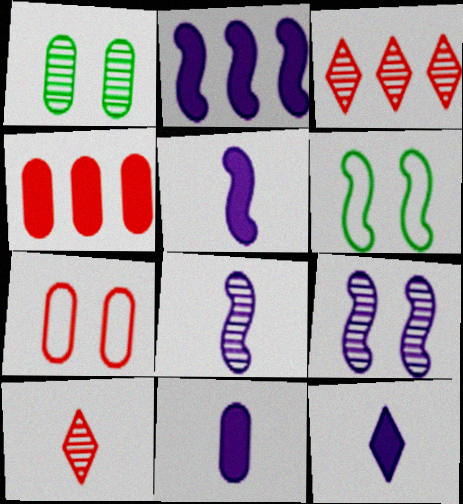[[1, 3, 8], 
[3, 6, 11], 
[5, 11, 12]]